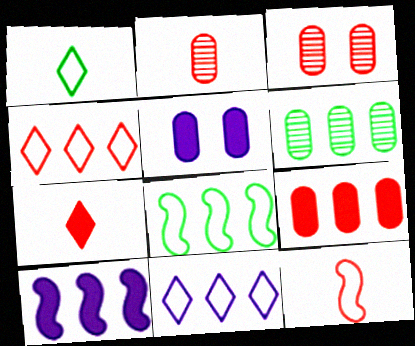[[1, 3, 10], 
[2, 7, 12], 
[4, 6, 10]]